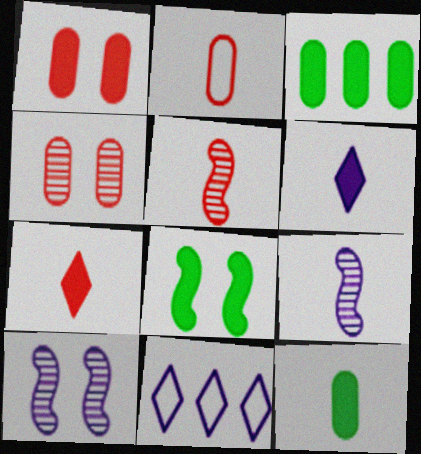[[2, 5, 7]]